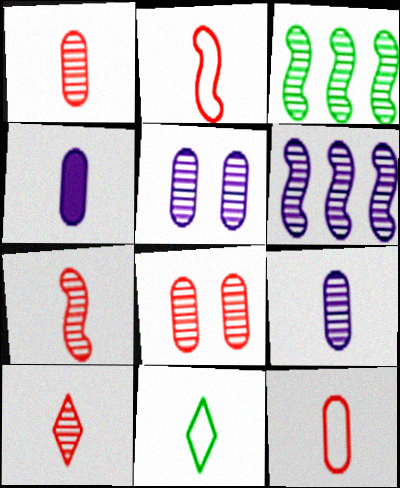[[1, 7, 10], 
[3, 5, 10], 
[4, 7, 11]]